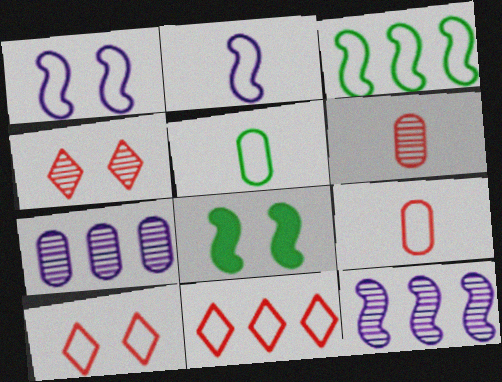[[1, 5, 11]]